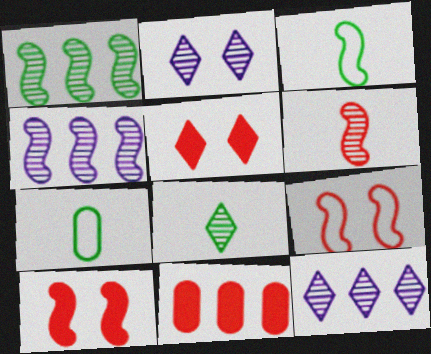[[2, 3, 11], 
[3, 4, 10], 
[4, 5, 7], 
[7, 10, 12]]